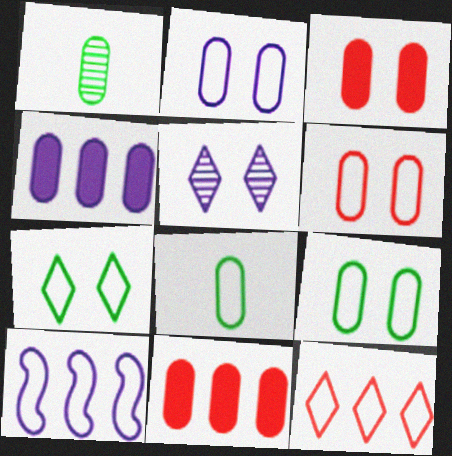[[1, 2, 11], 
[1, 4, 6], 
[2, 6, 9]]